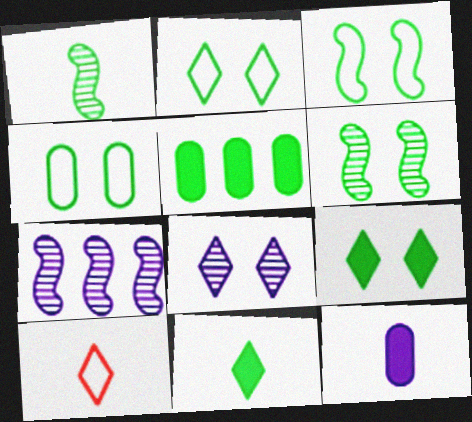[[1, 2, 5], 
[1, 10, 12], 
[2, 3, 4], 
[4, 6, 9]]